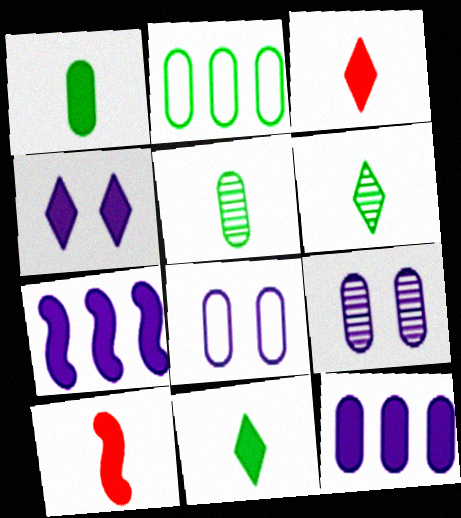[]